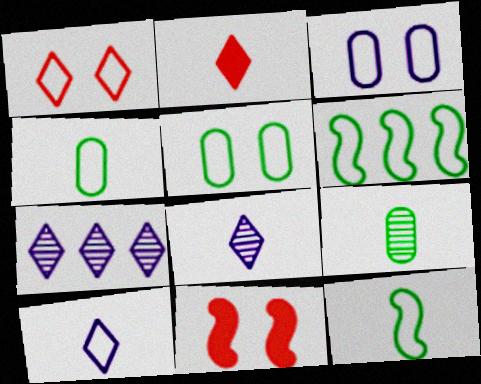[[4, 7, 11]]